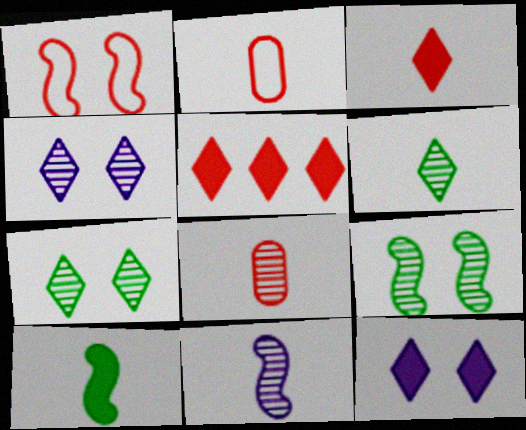[[1, 5, 8], 
[6, 8, 11]]